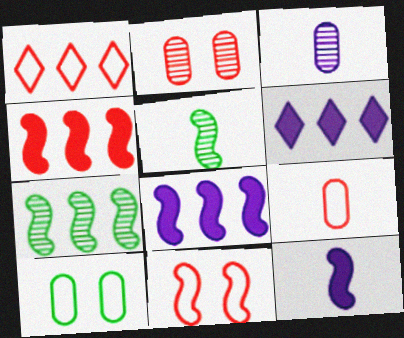[[1, 9, 11], 
[5, 8, 11], 
[7, 11, 12]]